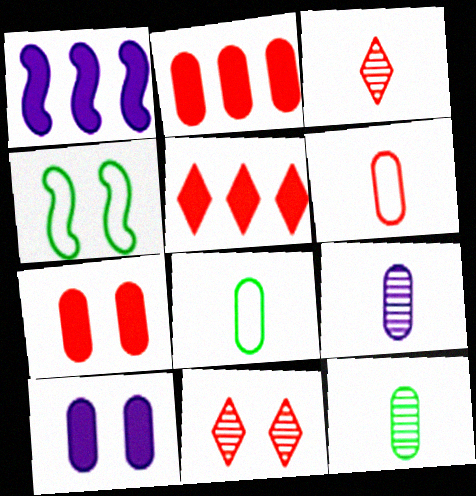[[1, 8, 11], 
[4, 5, 9], 
[4, 10, 11]]